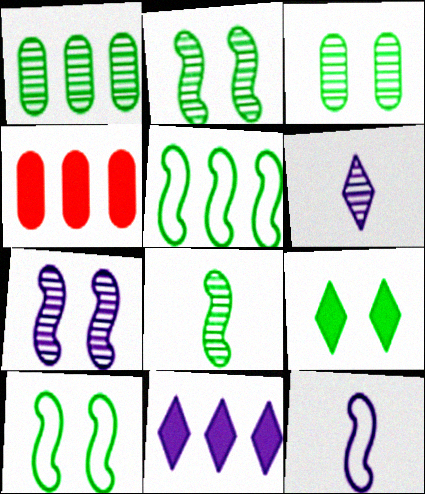[[3, 9, 10], 
[4, 6, 10]]